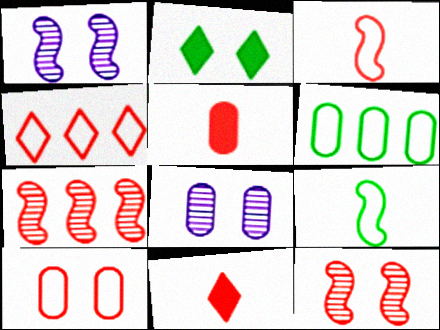[[1, 2, 10], 
[1, 6, 11], 
[3, 4, 10], 
[4, 5, 12], 
[5, 6, 8], 
[7, 10, 11]]